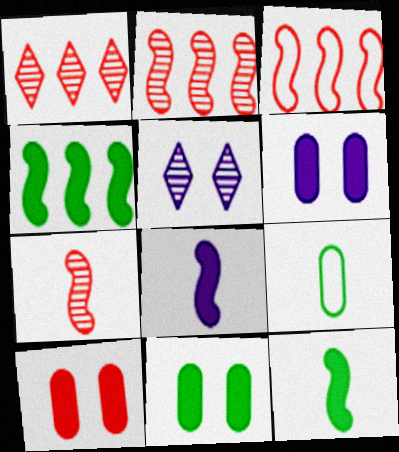[[6, 10, 11]]